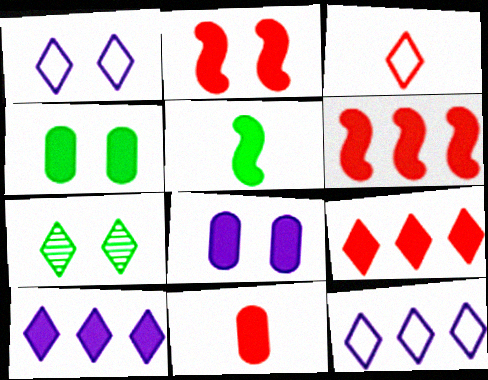[[2, 9, 11], 
[3, 7, 10], 
[5, 8, 9]]